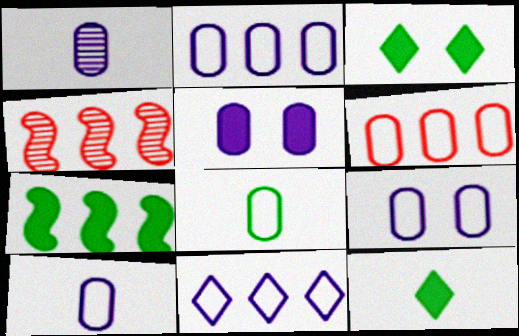[[1, 2, 5], 
[2, 9, 10], 
[3, 4, 10], 
[4, 9, 12], 
[6, 8, 9]]